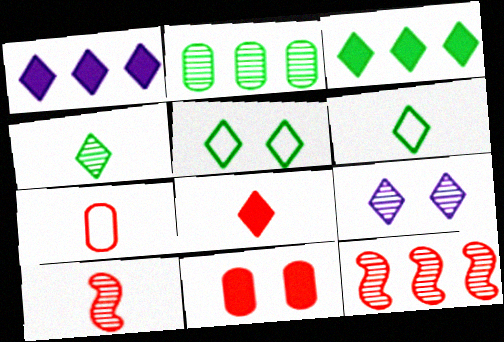[[2, 9, 10], 
[3, 4, 5], 
[7, 8, 10]]